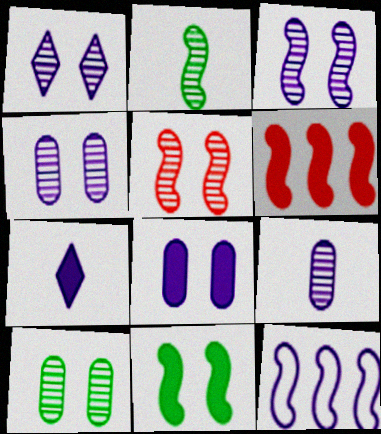[[1, 3, 4], 
[1, 5, 10], 
[4, 7, 12]]